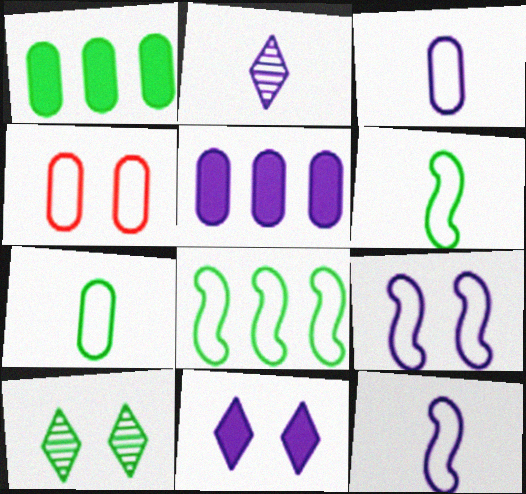[[1, 6, 10], 
[2, 5, 9]]